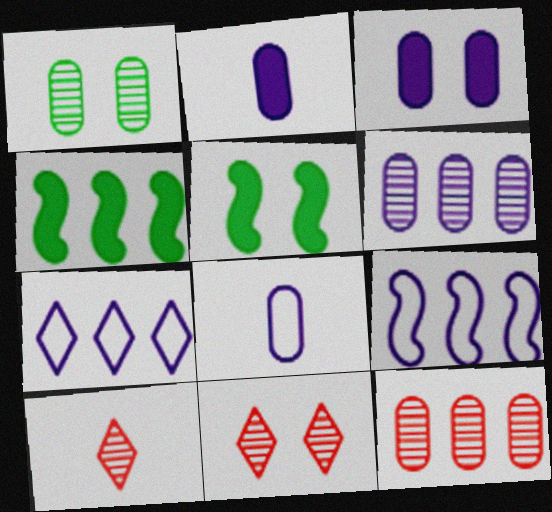[[3, 6, 8], 
[4, 7, 12], 
[4, 8, 11]]